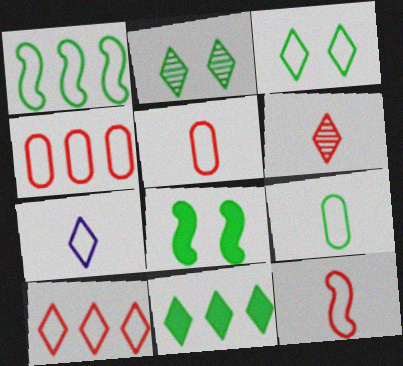[[1, 3, 9], 
[3, 7, 10], 
[7, 9, 12]]